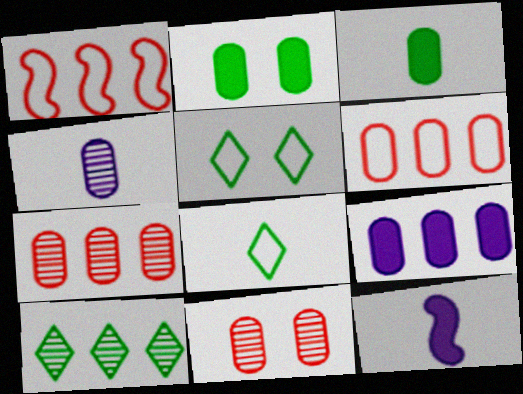[[1, 9, 10], 
[2, 4, 6], 
[5, 7, 12]]